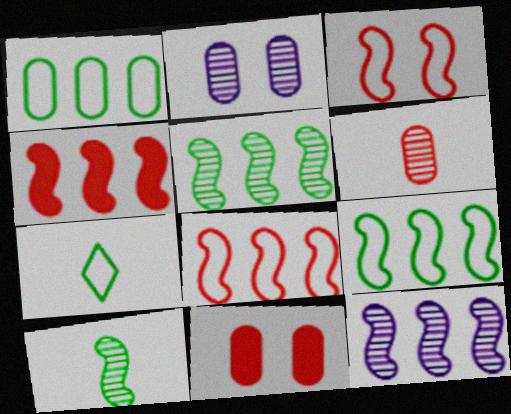[[2, 4, 7], 
[4, 9, 12], 
[7, 11, 12]]